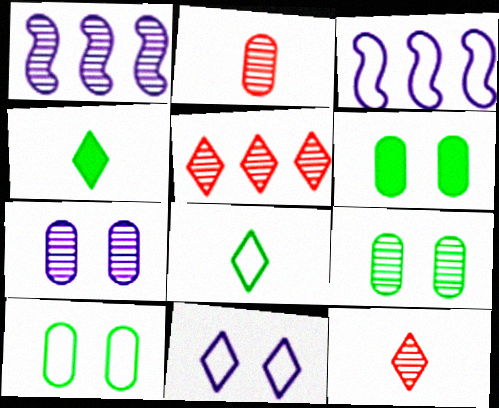[[1, 9, 12], 
[3, 6, 12], 
[4, 5, 11], 
[6, 9, 10]]